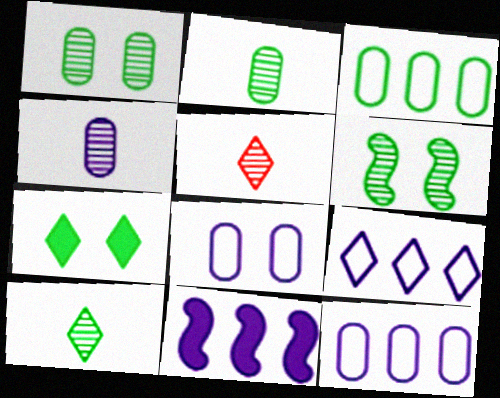[[5, 7, 9]]